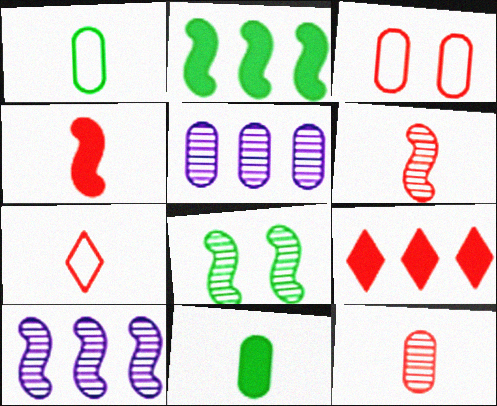[[3, 5, 11], 
[3, 6, 9], 
[4, 7, 12], 
[6, 8, 10]]